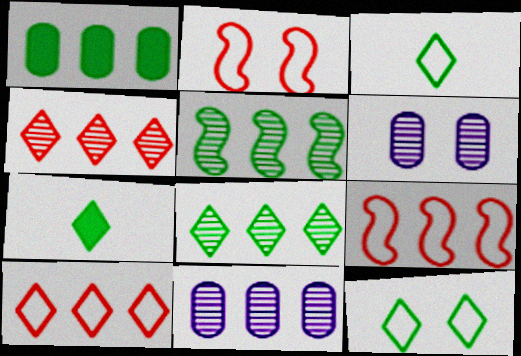[[2, 7, 11], 
[4, 5, 11], 
[6, 7, 9], 
[7, 8, 12]]